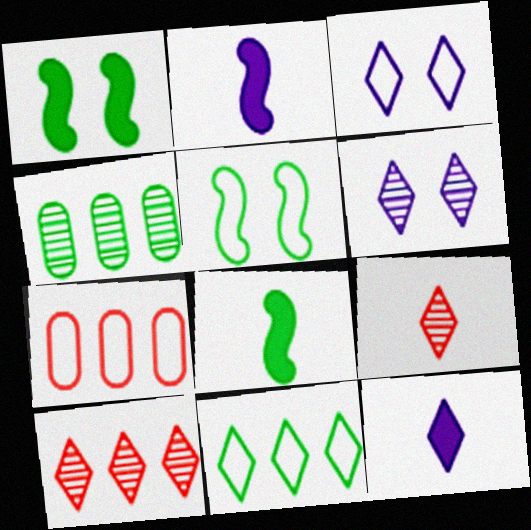[[6, 7, 8]]